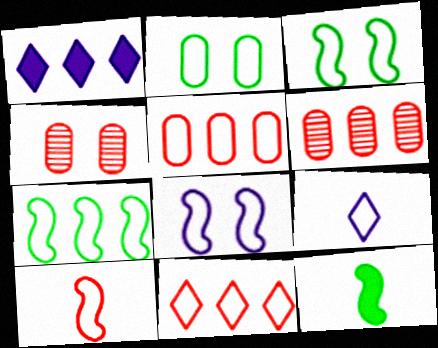[[1, 6, 7], 
[3, 5, 9], 
[7, 8, 10]]